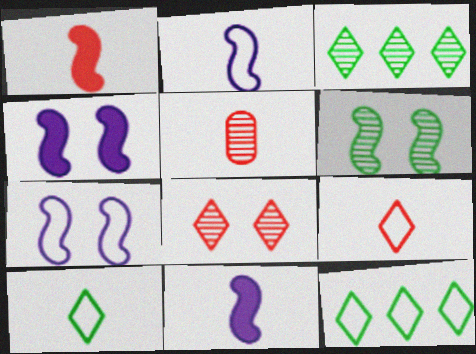[[1, 5, 9], 
[4, 5, 12], 
[5, 10, 11]]